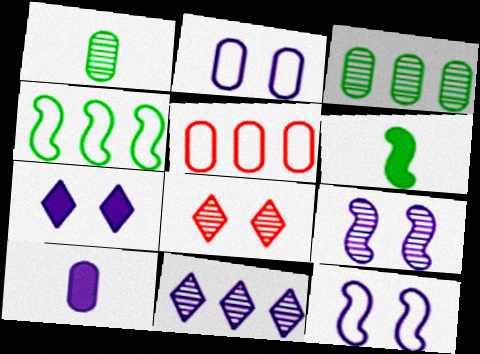[[2, 7, 9], 
[4, 8, 10], 
[10, 11, 12]]